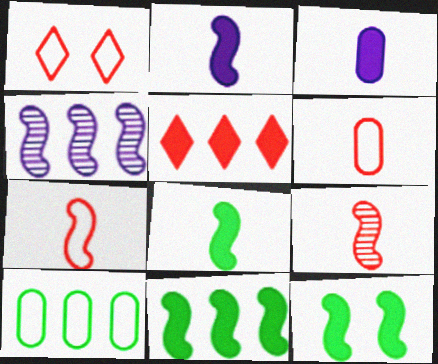[[3, 5, 12], 
[4, 5, 10], 
[4, 7, 12], 
[8, 11, 12]]